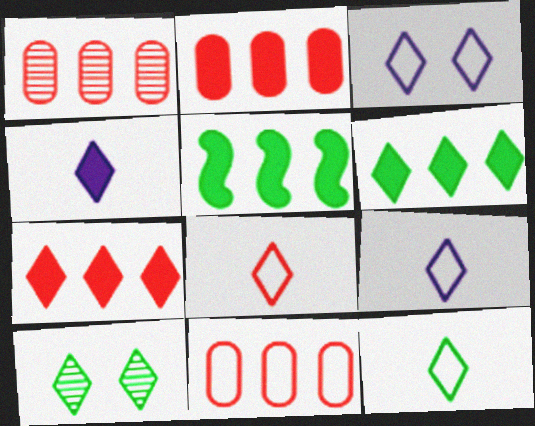[[1, 2, 11], 
[6, 10, 12], 
[7, 9, 10], 
[8, 9, 12]]